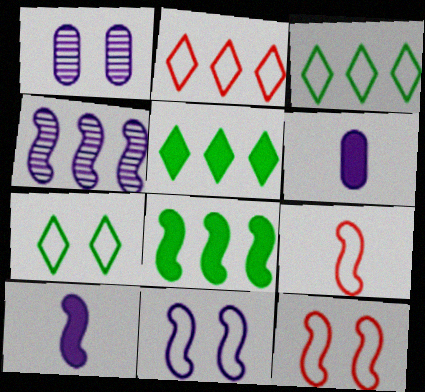[[1, 5, 9], 
[4, 10, 11]]